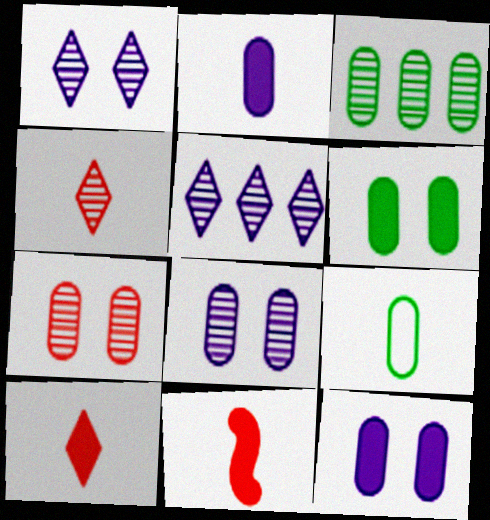[[3, 6, 9]]